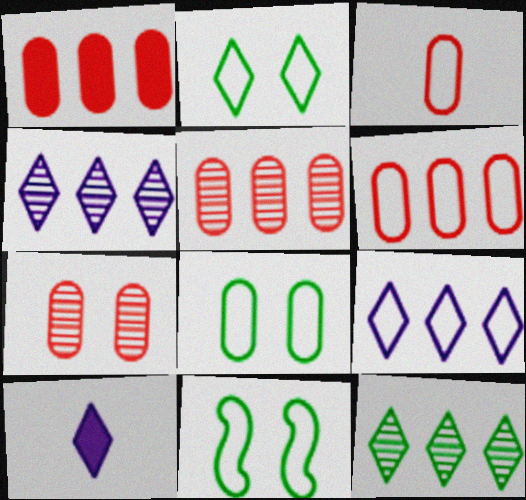[[1, 3, 7], 
[1, 5, 6], 
[2, 8, 11], 
[3, 9, 11], 
[5, 10, 11]]